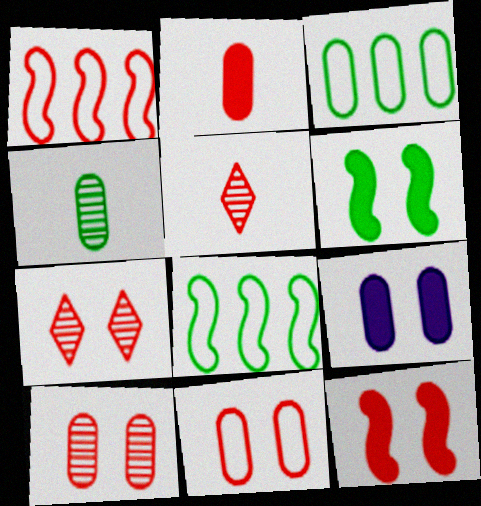[[1, 2, 7], 
[5, 8, 9], 
[7, 11, 12]]